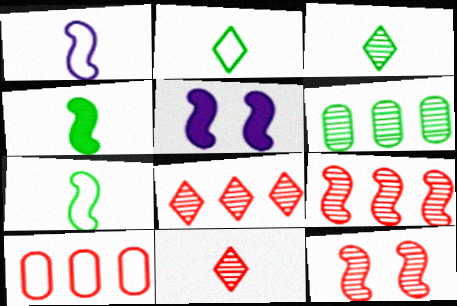[[3, 5, 10], 
[5, 7, 9]]